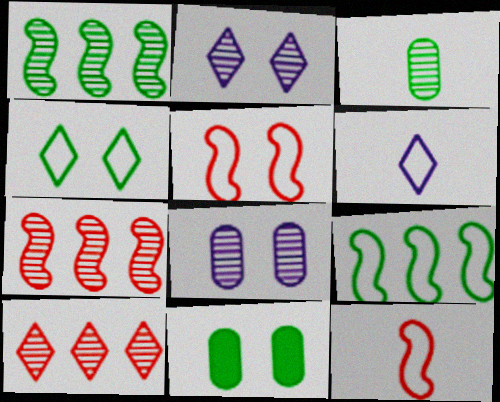[[2, 3, 7], 
[2, 5, 11], 
[6, 7, 11]]